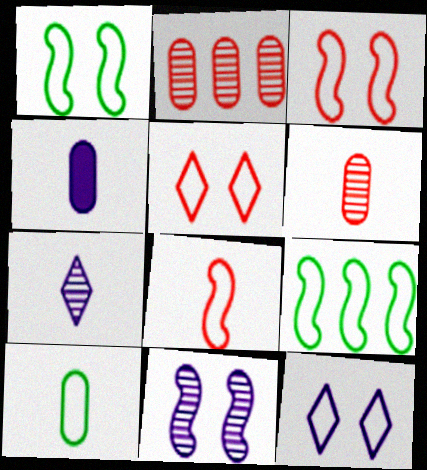[[4, 6, 10]]